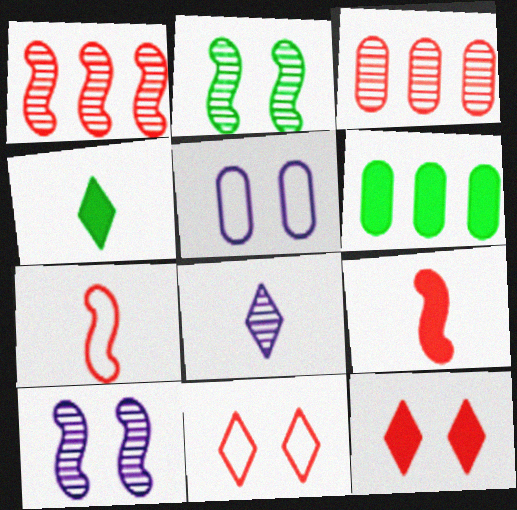[[1, 4, 5], 
[2, 3, 8], 
[2, 5, 12], 
[3, 7, 12], 
[3, 9, 11]]